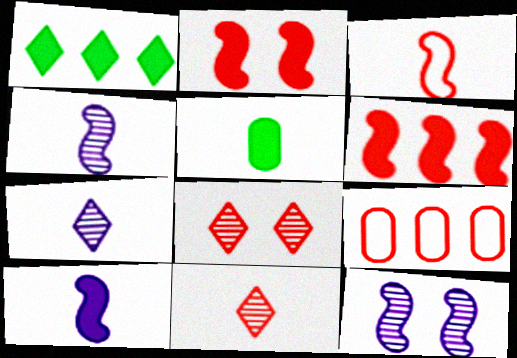[[2, 9, 11], 
[3, 5, 7]]